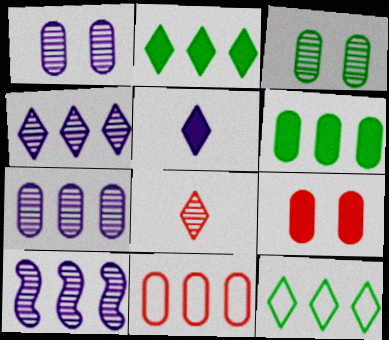[[2, 10, 11], 
[3, 8, 10], 
[4, 7, 10], 
[6, 7, 11]]